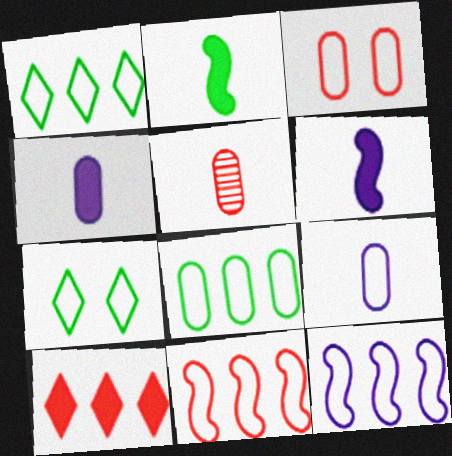[[3, 8, 9], 
[7, 9, 11]]